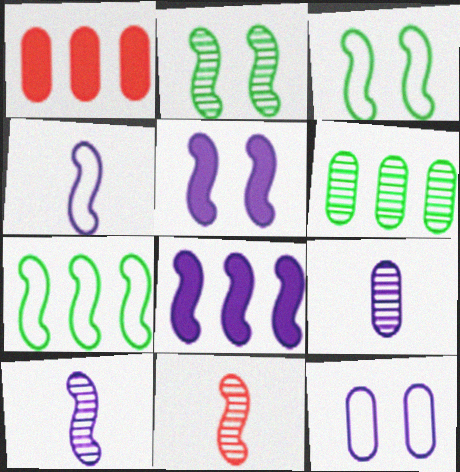[[3, 8, 11], 
[5, 7, 11]]